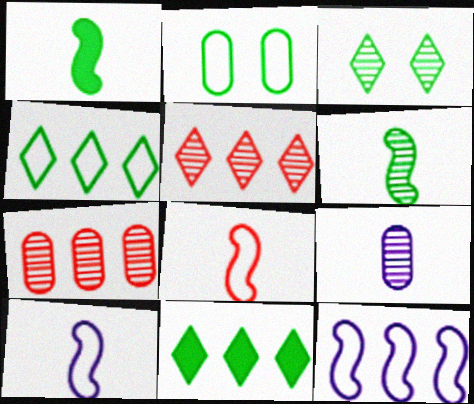[[2, 6, 11], 
[7, 11, 12]]